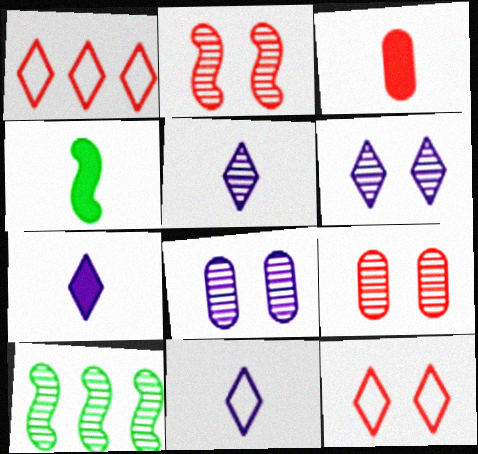[[1, 2, 3], 
[1, 4, 8], 
[3, 4, 7], 
[5, 7, 11], 
[5, 9, 10]]